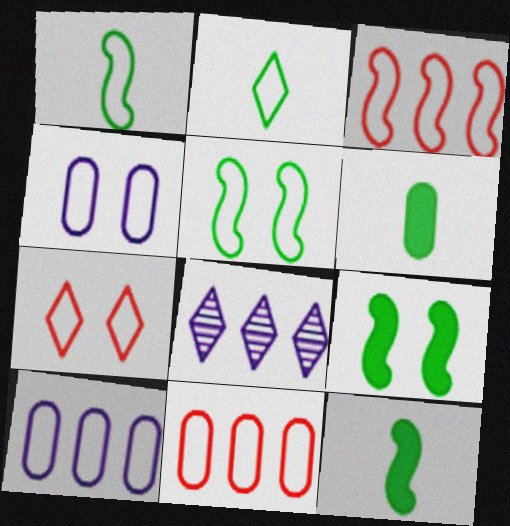[[1, 7, 10], 
[2, 3, 4], 
[4, 5, 7]]